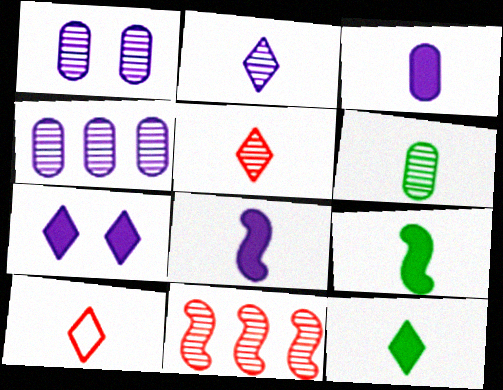[[2, 10, 12], 
[6, 8, 10]]